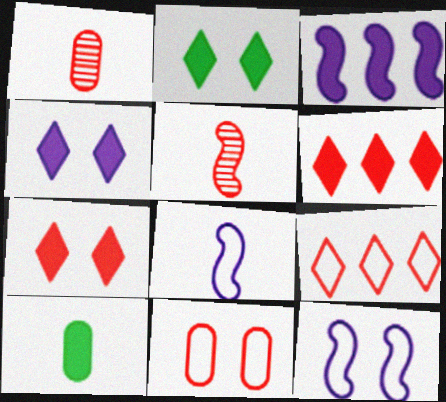[[2, 4, 7], 
[3, 7, 10], 
[5, 6, 11]]